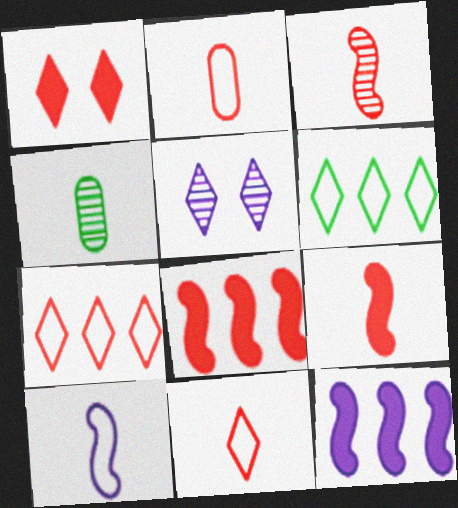[]